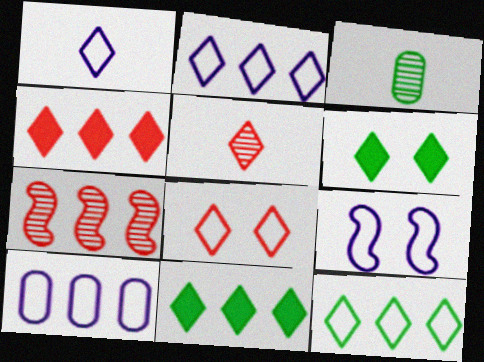[[1, 8, 12], 
[1, 9, 10], 
[2, 5, 6], 
[3, 4, 9], 
[4, 5, 8], 
[7, 10, 11]]